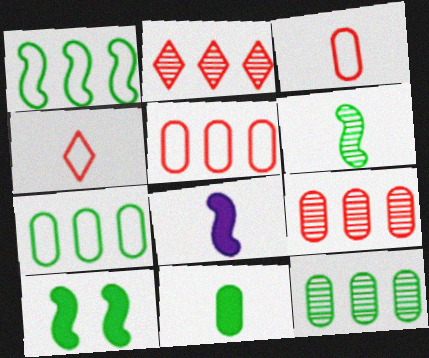[[1, 6, 10]]